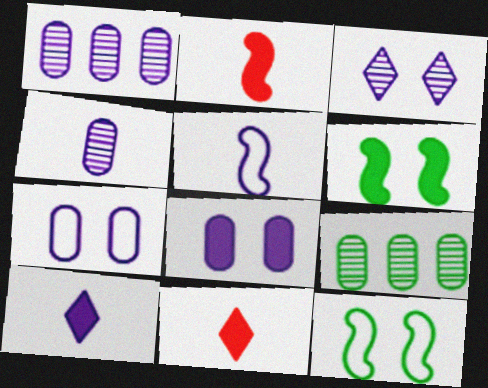[[1, 11, 12], 
[4, 5, 10]]